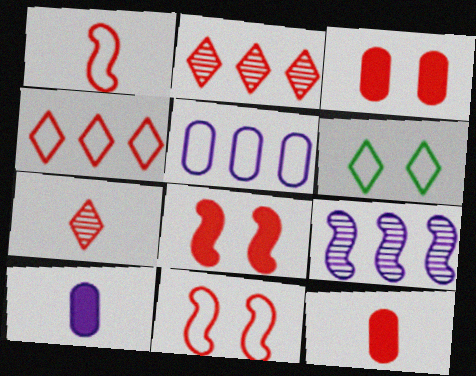[[1, 2, 3], 
[1, 5, 6], 
[1, 7, 12], 
[2, 11, 12], 
[6, 9, 12]]